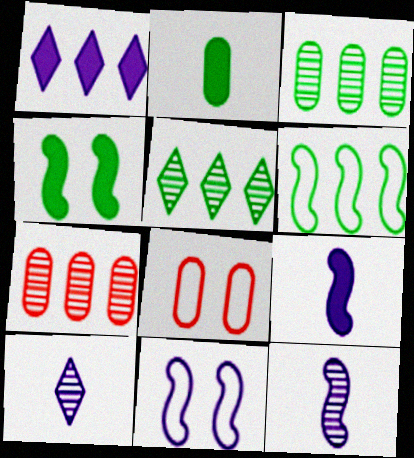[[1, 6, 7], 
[5, 8, 9]]